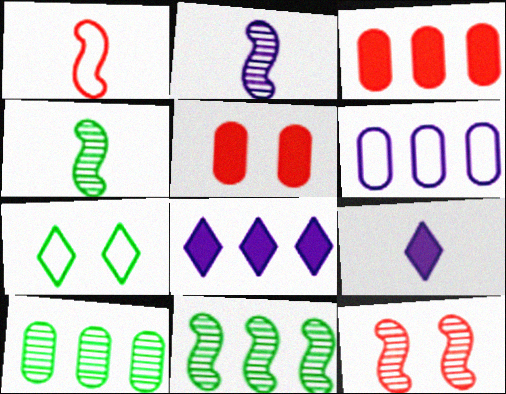[[1, 6, 7], 
[2, 3, 7], 
[2, 11, 12], 
[3, 6, 10]]